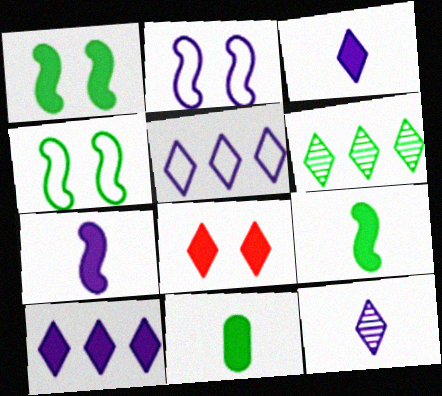[[4, 6, 11]]